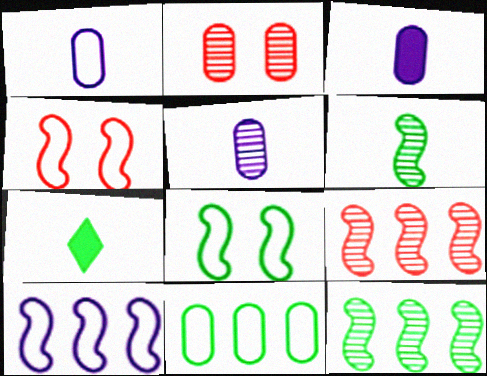[[1, 3, 5], 
[2, 3, 11], 
[2, 7, 10]]